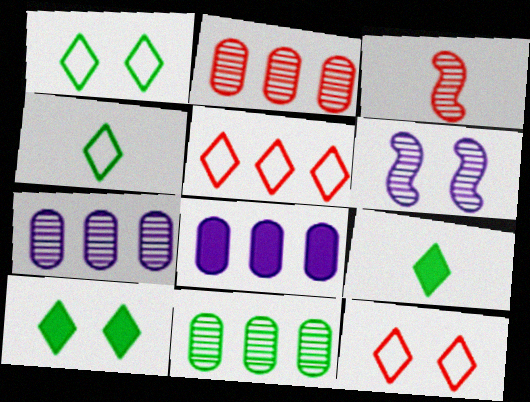[[1, 3, 8], 
[2, 7, 11]]